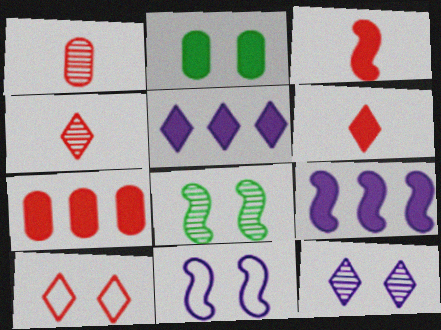[[2, 3, 5], 
[2, 6, 9]]